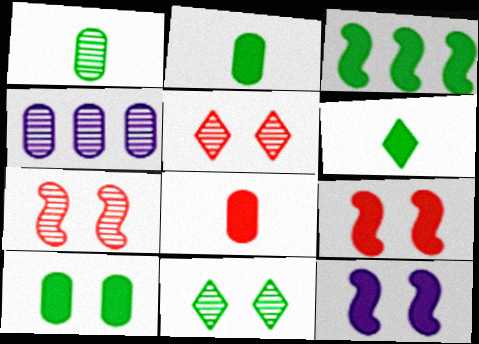[[3, 6, 10]]